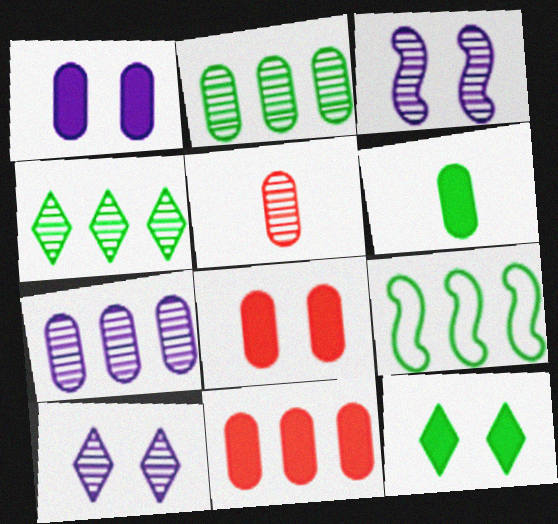[[1, 6, 11], 
[3, 4, 5]]